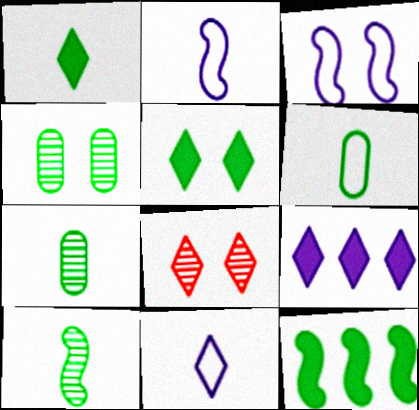[[1, 6, 10]]